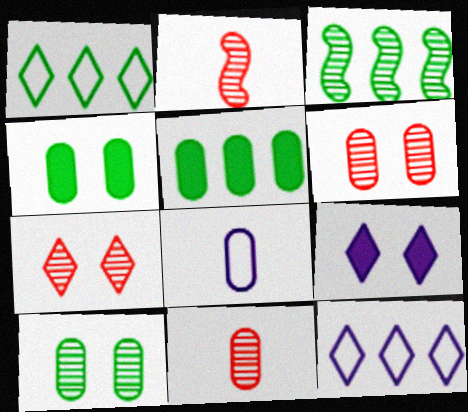[[1, 3, 5], 
[2, 4, 12], 
[5, 6, 8]]